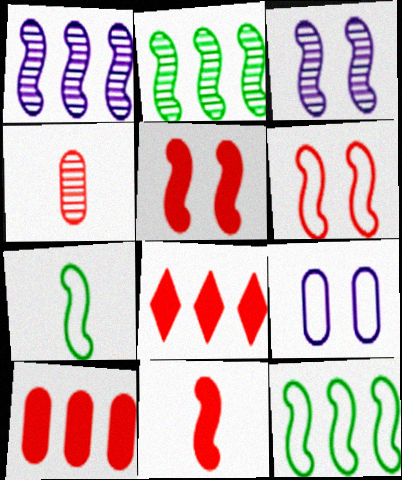[[1, 5, 7], 
[3, 11, 12], 
[4, 6, 8]]